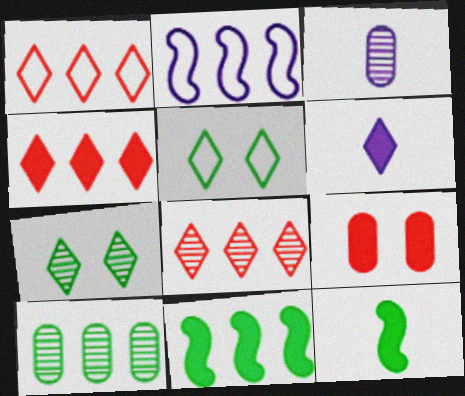[[1, 4, 8], 
[1, 6, 7], 
[2, 4, 10], 
[5, 6, 8], 
[5, 10, 12], 
[6, 9, 11]]